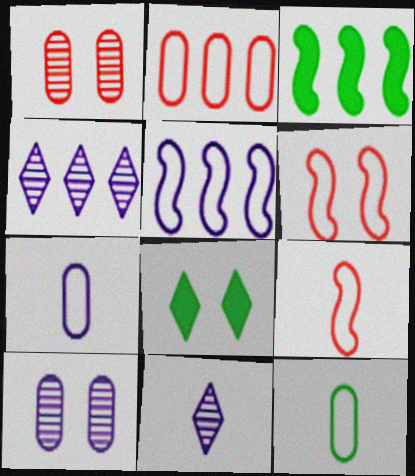[[2, 3, 4], 
[6, 8, 10]]